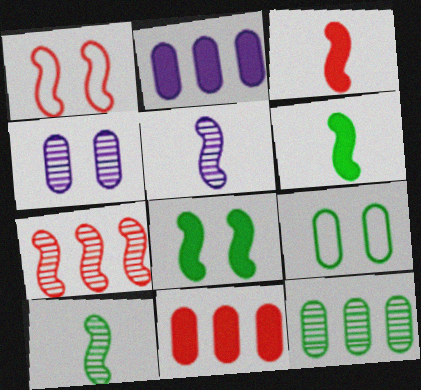[[1, 3, 7]]